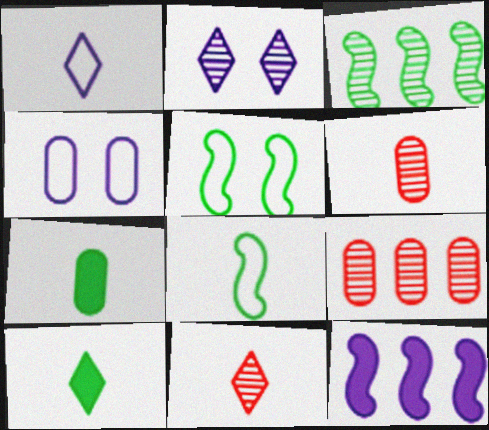[[1, 10, 11], 
[2, 3, 6], 
[4, 7, 9]]